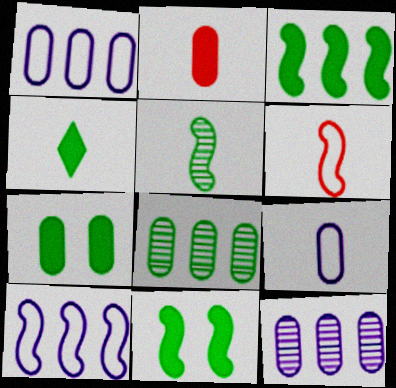[[3, 4, 7]]